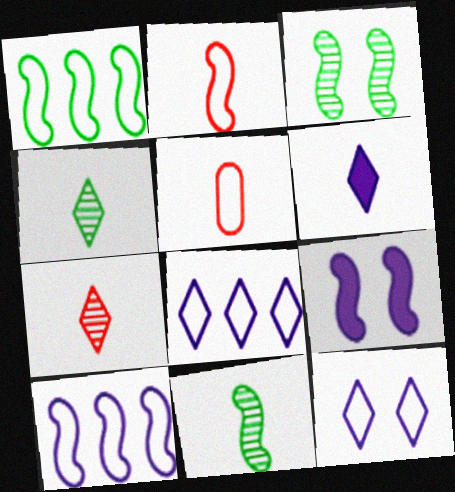[[1, 5, 12], 
[5, 6, 11]]